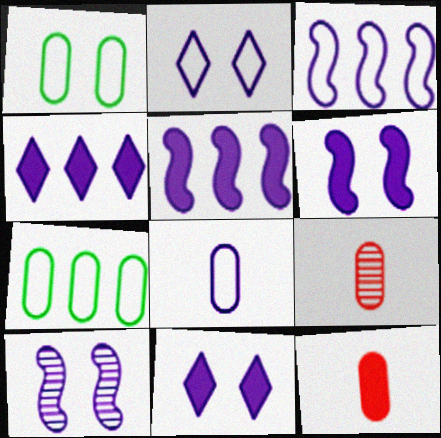[[2, 3, 8], 
[4, 8, 10]]